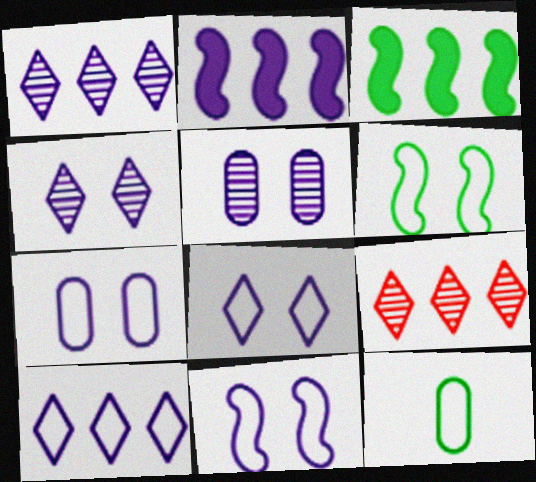[[7, 8, 11]]